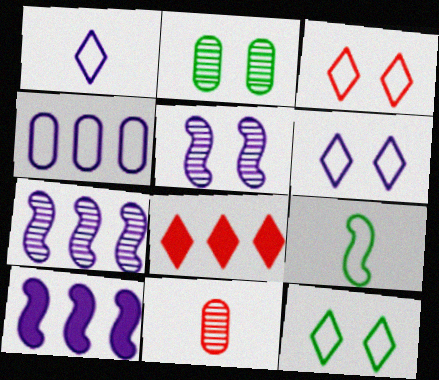[[3, 4, 9], 
[3, 6, 12], 
[10, 11, 12]]